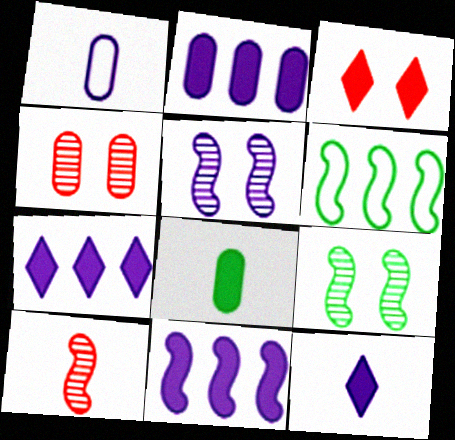[[1, 5, 7], 
[2, 7, 11], 
[3, 8, 11], 
[4, 6, 12]]